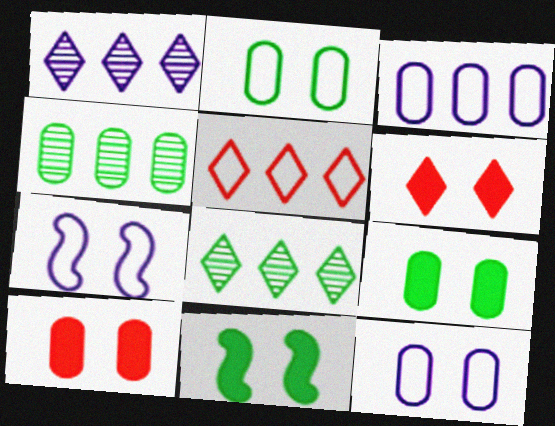[]